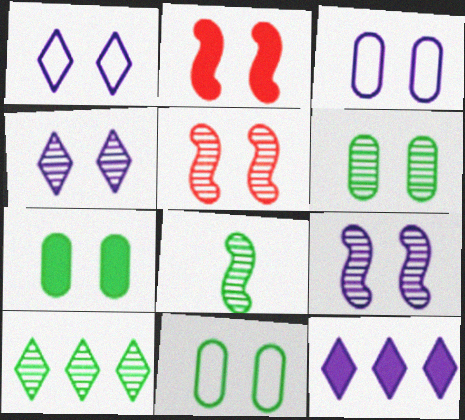[[1, 2, 6], 
[1, 5, 7], 
[2, 4, 11], 
[4, 5, 6], 
[6, 7, 11], 
[6, 8, 10]]